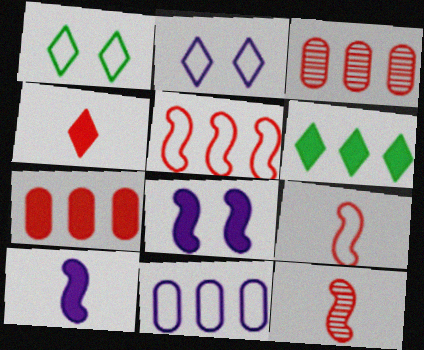[[1, 3, 10], 
[1, 9, 11]]